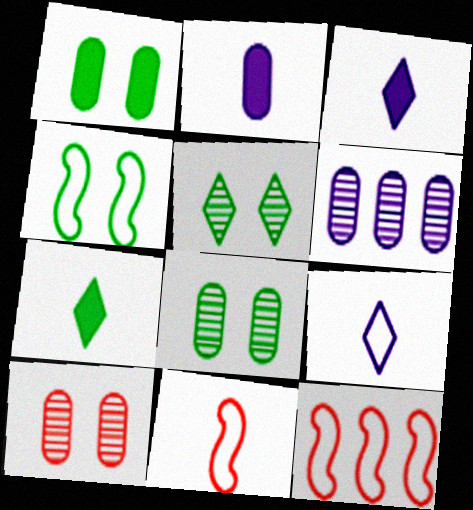[[1, 4, 5], 
[2, 5, 12], 
[3, 8, 12]]